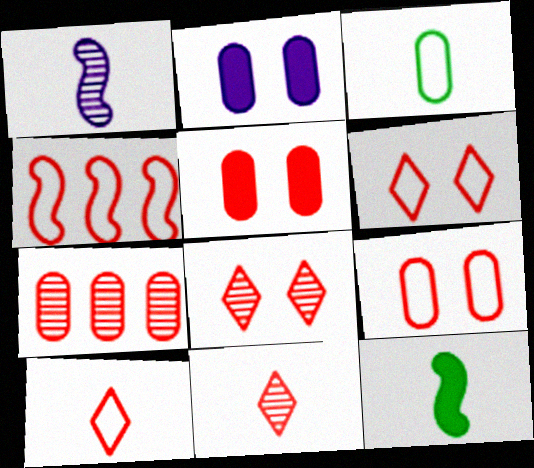[[2, 3, 7], 
[4, 5, 11], 
[4, 9, 10]]